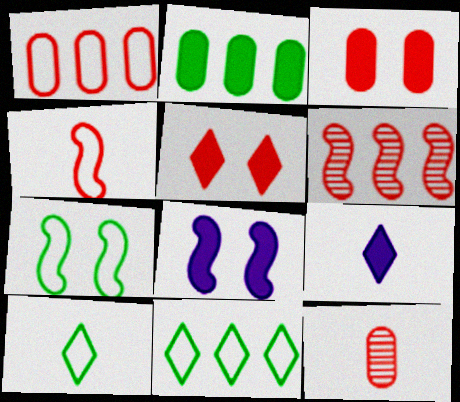[[1, 3, 12], 
[8, 11, 12]]